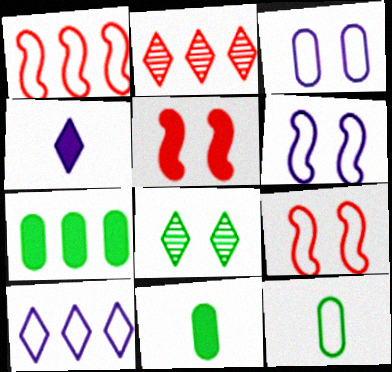[[2, 6, 11], 
[3, 5, 8], 
[4, 5, 7], 
[9, 10, 12]]